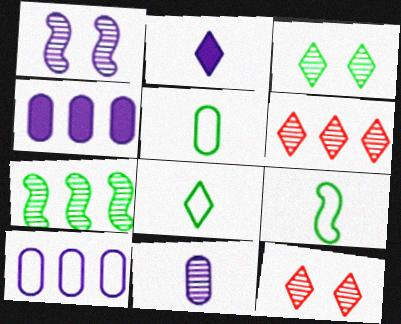[[1, 2, 10], 
[4, 9, 12], 
[5, 8, 9], 
[7, 11, 12]]